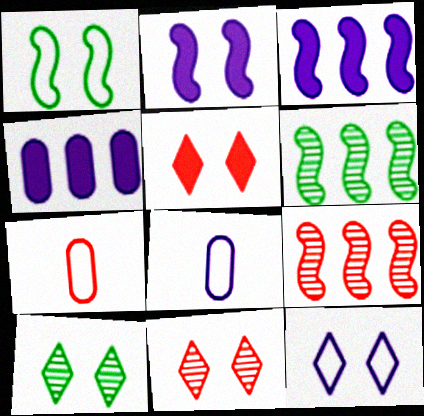[[3, 7, 10], 
[5, 6, 8], 
[5, 7, 9], 
[5, 10, 12]]